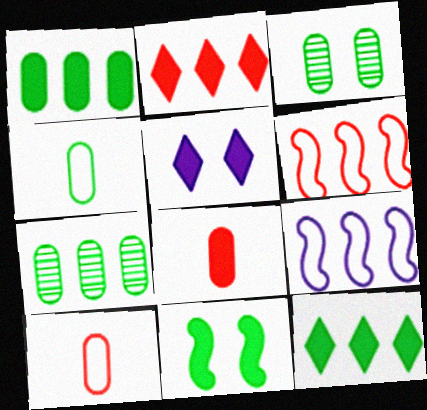[[1, 3, 4], 
[2, 7, 9]]